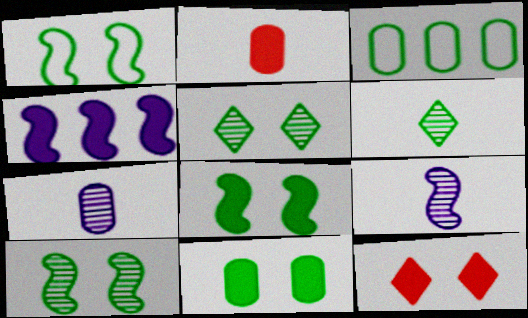[[1, 5, 11], 
[1, 8, 10], 
[3, 6, 8], 
[3, 9, 12]]